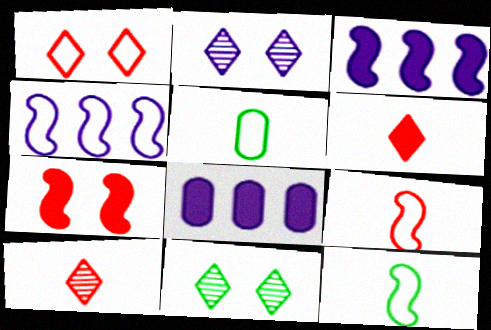[[1, 4, 5], 
[8, 9, 11]]